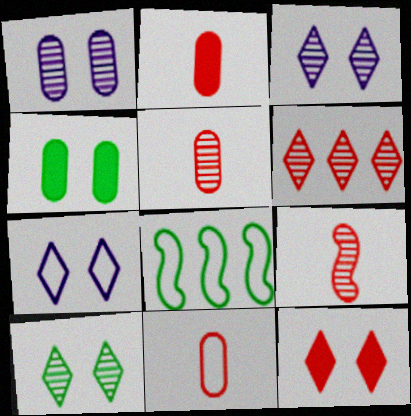[[2, 3, 8], 
[2, 5, 11], 
[7, 8, 11], 
[7, 10, 12]]